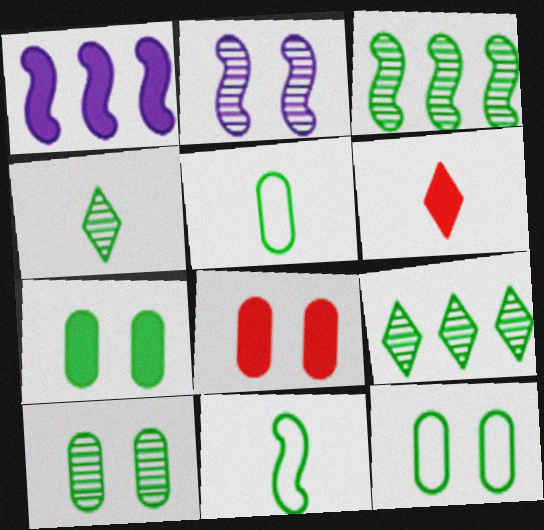[[1, 6, 7], 
[3, 4, 10], 
[7, 9, 11], 
[7, 10, 12]]